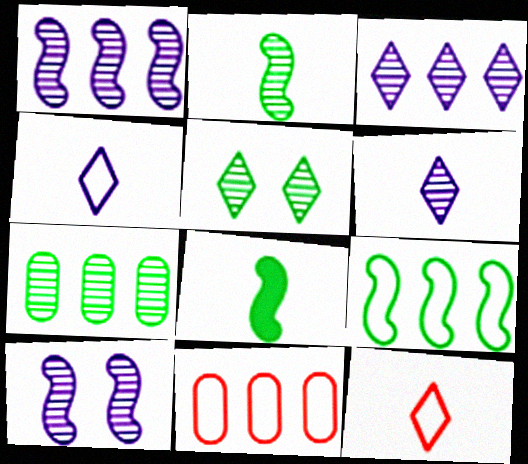[[2, 5, 7]]